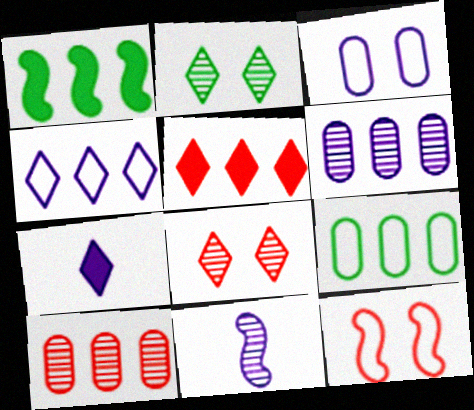[[1, 4, 10], 
[1, 11, 12], 
[2, 10, 11]]